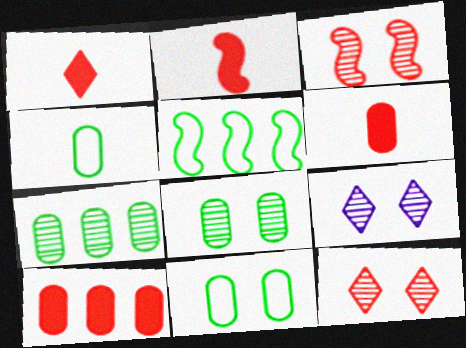[[1, 2, 6], 
[3, 8, 9], 
[5, 6, 9]]